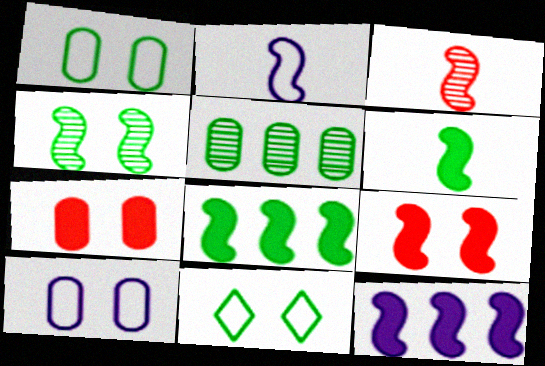[[2, 3, 6], 
[5, 6, 11], 
[6, 9, 12]]